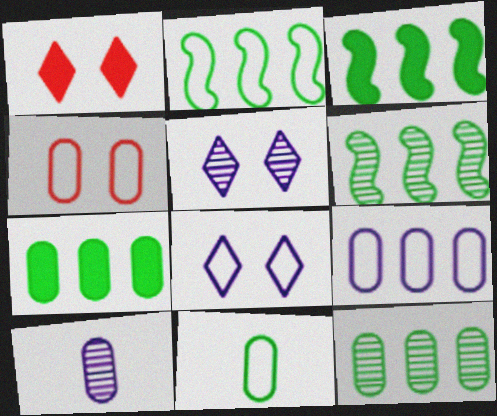[[1, 2, 10], 
[2, 3, 6], 
[4, 7, 10], 
[4, 9, 11]]